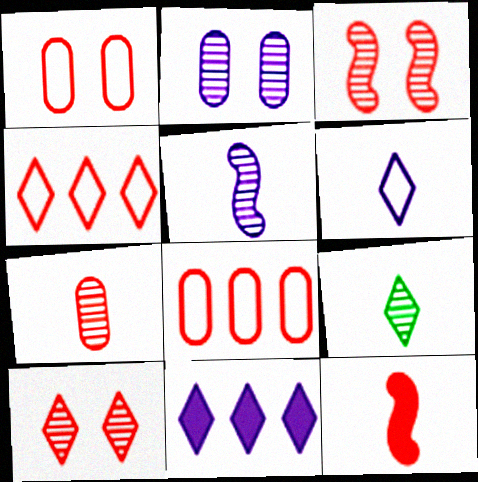[[5, 7, 9], 
[8, 10, 12]]